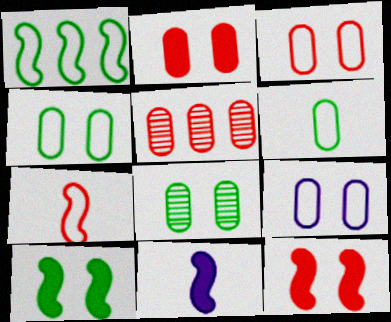[[2, 8, 9], 
[3, 4, 9]]